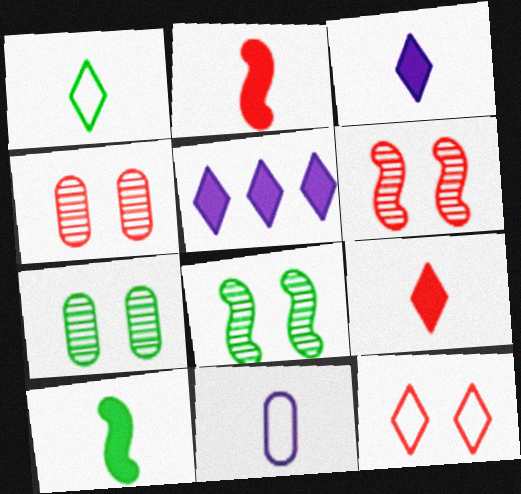[]